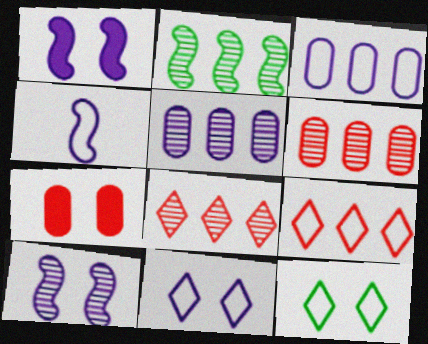[[2, 5, 8], 
[3, 4, 11], 
[7, 10, 12]]